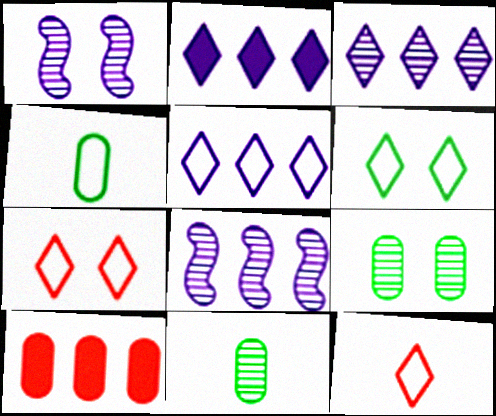[[2, 3, 5], 
[5, 6, 12]]